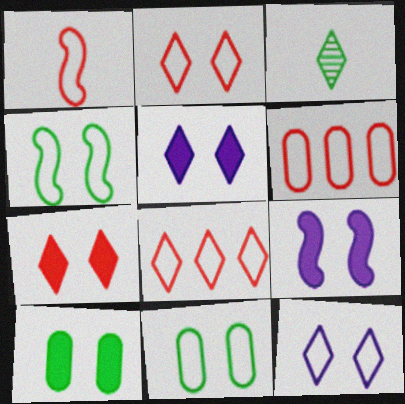[[1, 2, 6], 
[3, 5, 8], 
[3, 6, 9], 
[7, 9, 10]]